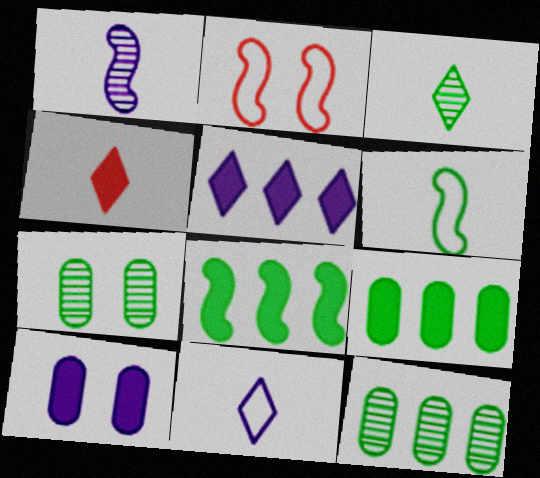[[1, 2, 8], 
[3, 4, 11], 
[4, 8, 10]]